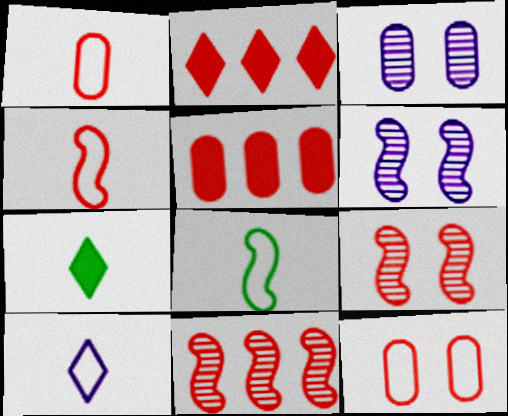[[1, 2, 9], 
[1, 8, 10], 
[2, 3, 8]]